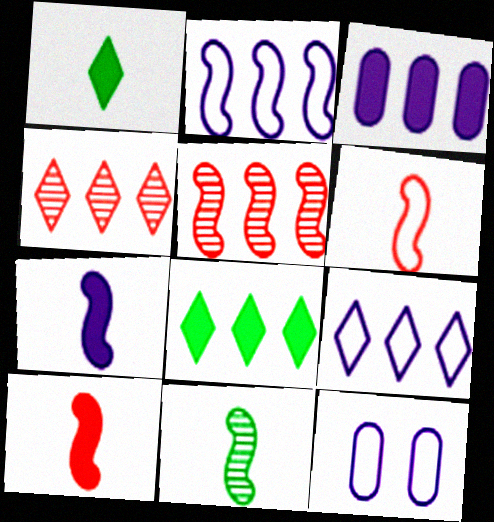[[1, 5, 12], 
[4, 8, 9], 
[6, 7, 11]]